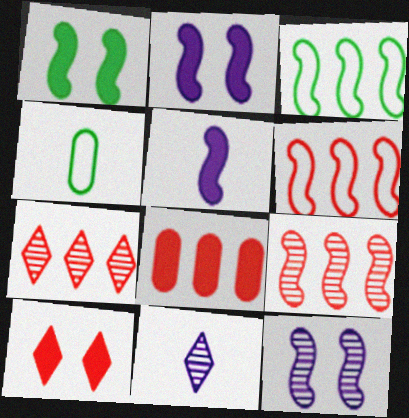[[2, 4, 7], 
[6, 7, 8]]